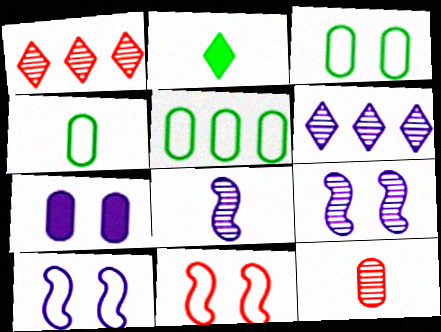[[3, 4, 5], 
[5, 7, 12]]